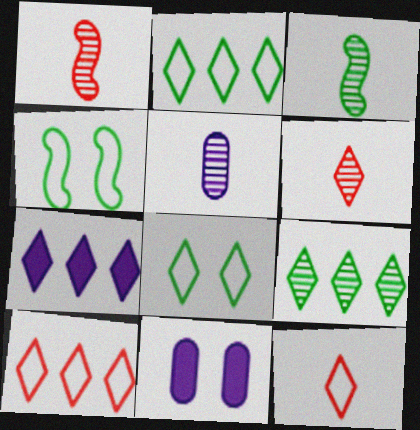[[1, 2, 11], 
[3, 5, 6], 
[3, 10, 11], 
[6, 7, 8], 
[7, 9, 10]]